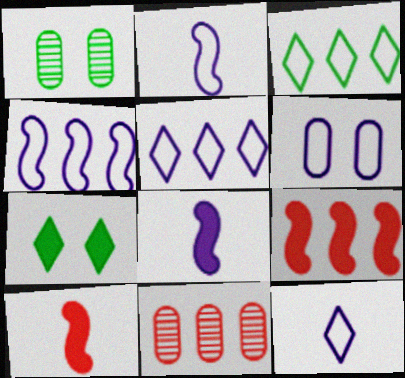[[1, 5, 10], 
[1, 9, 12], 
[2, 5, 6], 
[2, 7, 11], 
[4, 6, 12]]